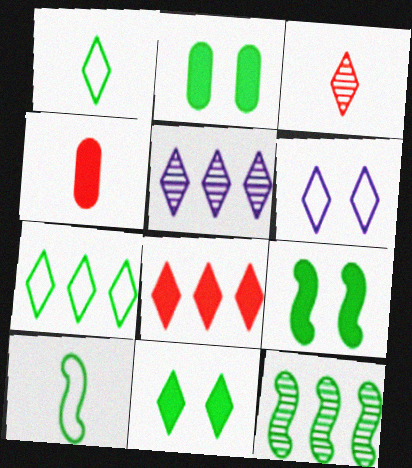[[1, 2, 12], 
[2, 9, 11], 
[4, 6, 12], 
[5, 7, 8], 
[9, 10, 12]]